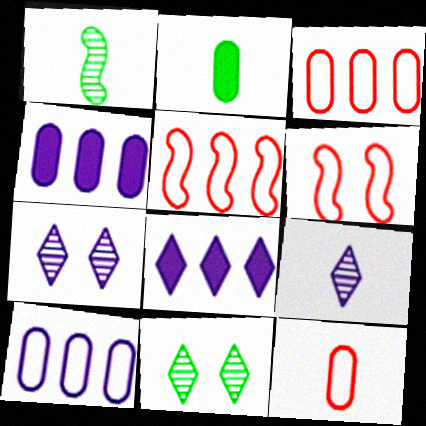[[2, 5, 7]]